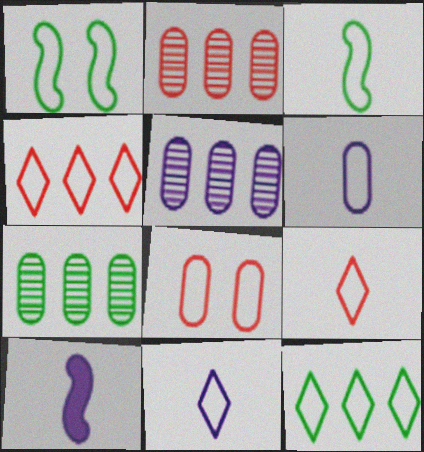[[1, 4, 6], 
[2, 5, 7], 
[3, 6, 9]]